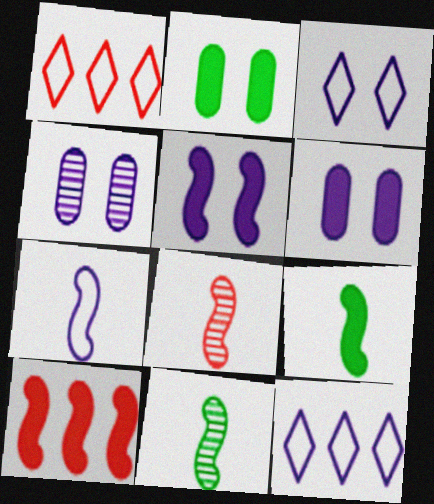[[1, 4, 9], 
[1, 6, 11], 
[2, 8, 12], 
[3, 4, 5], 
[5, 9, 10], 
[7, 8, 9]]